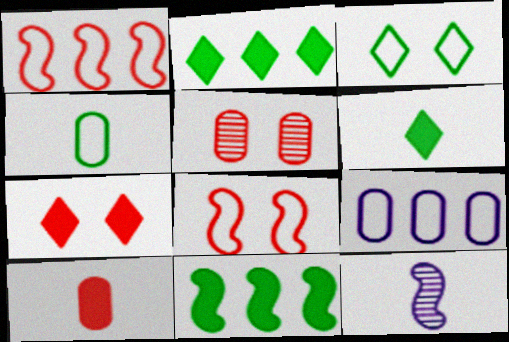[[5, 7, 8], 
[8, 11, 12]]